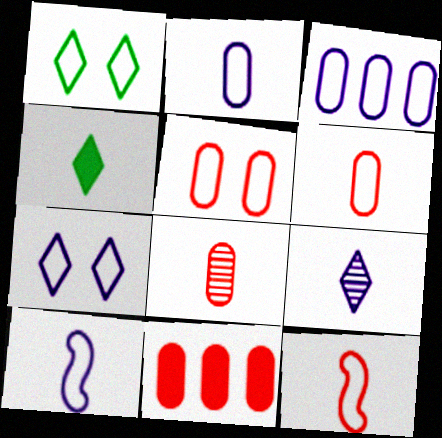[[1, 3, 12], 
[3, 7, 10], 
[4, 8, 10], 
[5, 8, 11]]